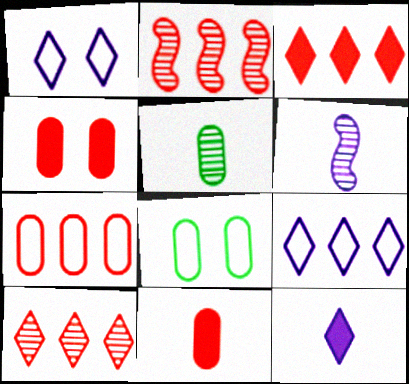[[2, 3, 7], 
[2, 8, 12], 
[3, 6, 8]]